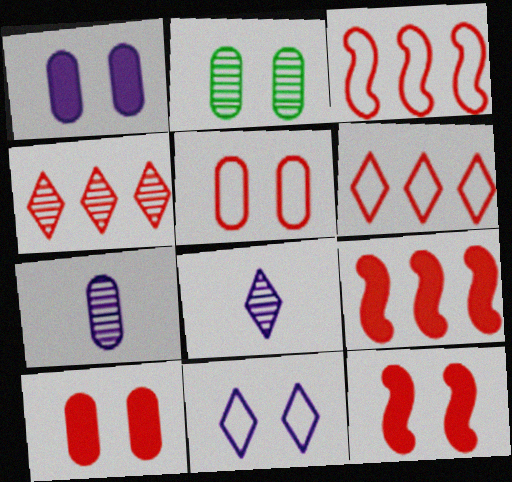[[1, 2, 5], 
[2, 11, 12]]